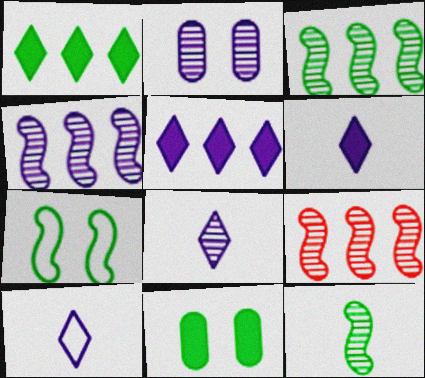[[2, 4, 8], 
[3, 4, 9], 
[6, 8, 10], 
[9, 10, 11]]